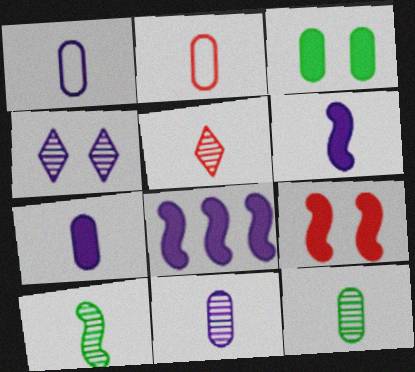[[1, 4, 8], 
[1, 7, 11], 
[2, 7, 12], 
[5, 10, 11]]